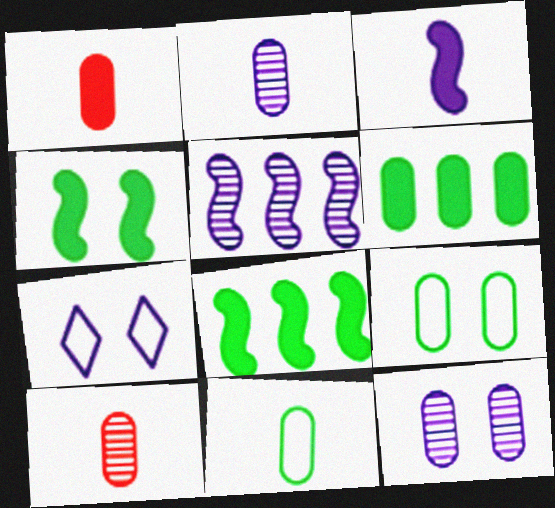[[1, 2, 11], 
[7, 8, 10]]